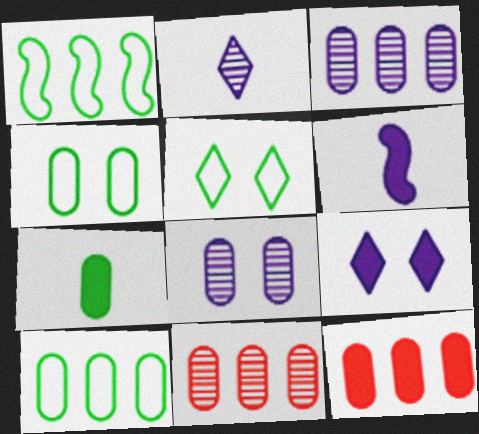[[3, 10, 12], 
[5, 6, 11]]